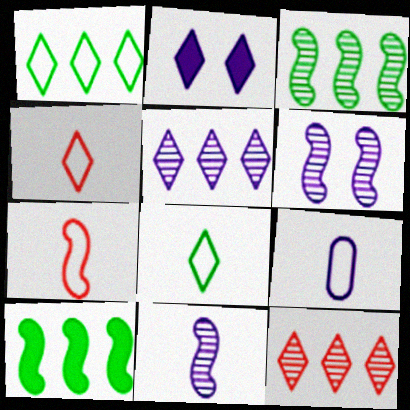[[2, 8, 12], 
[6, 7, 10], 
[7, 8, 9]]